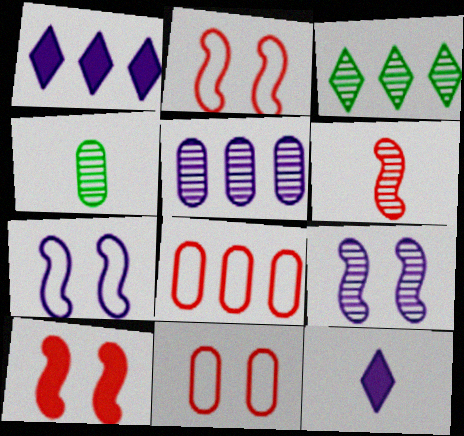[[1, 2, 4], 
[5, 7, 12]]